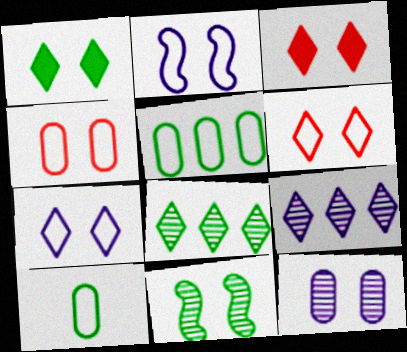[]